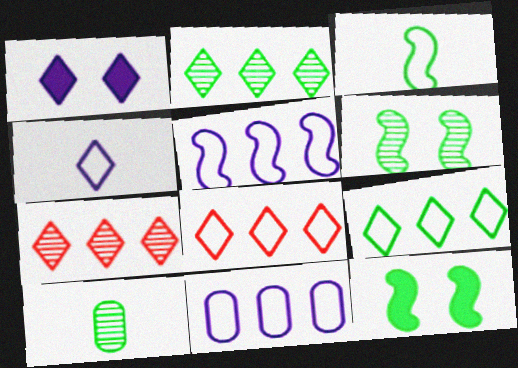[[2, 6, 10], 
[9, 10, 12]]